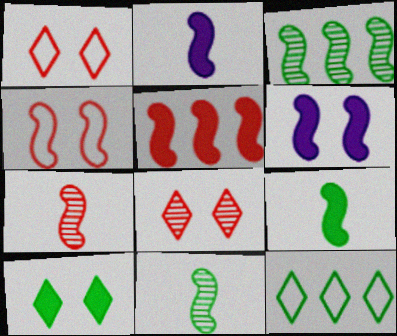[[2, 3, 4], 
[4, 5, 7], 
[5, 6, 9]]